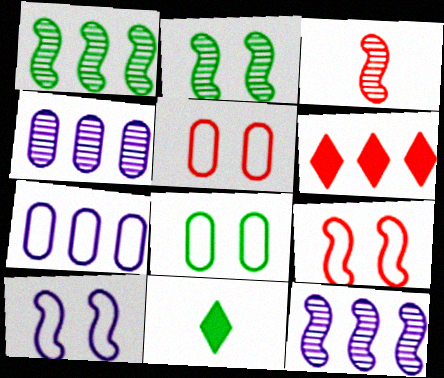[[1, 6, 7], 
[1, 8, 11], 
[2, 3, 12], 
[3, 5, 6], 
[4, 9, 11], 
[5, 11, 12]]